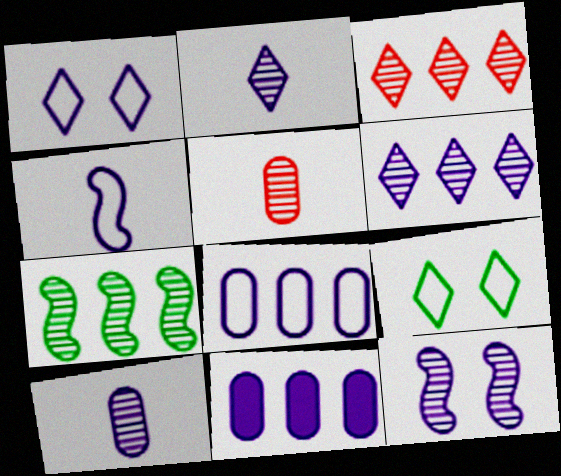[[1, 4, 8], 
[6, 10, 12]]